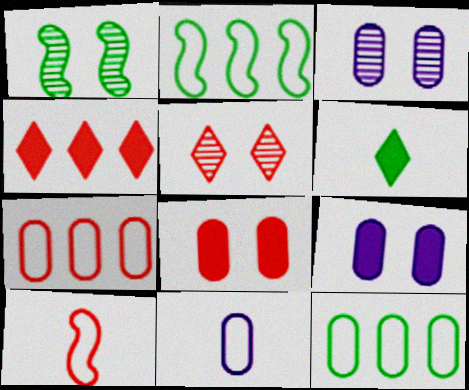[[1, 3, 5], 
[1, 4, 11], 
[1, 6, 12]]